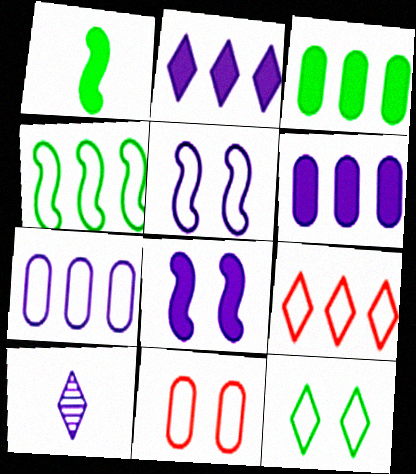[[4, 7, 9], 
[5, 6, 10], 
[5, 11, 12], 
[7, 8, 10]]